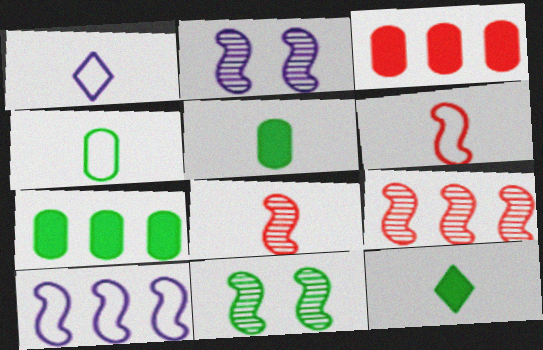[[1, 3, 11], 
[1, 4, 6], 
[1, 5, 8]]